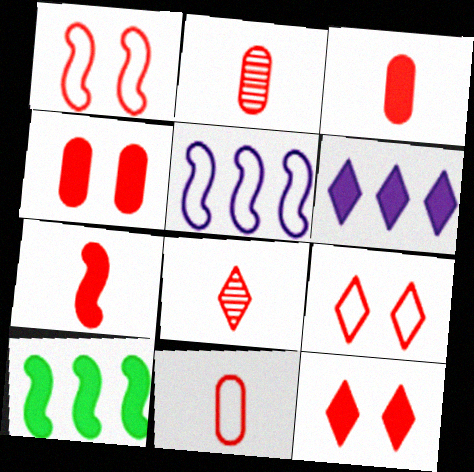[[2, 3, 11], 
[7, 8, 11]]